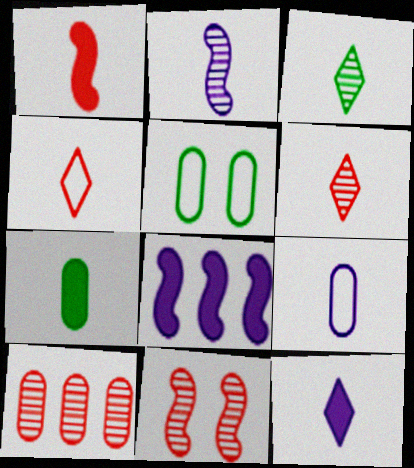[[1, 3, 9], 
[1, 7, 12], 
[2, 4, 7], 
[2, 9, 12], 
[3, 4, 12], 
[5, 6, 8], 
[6, 10, 11]]